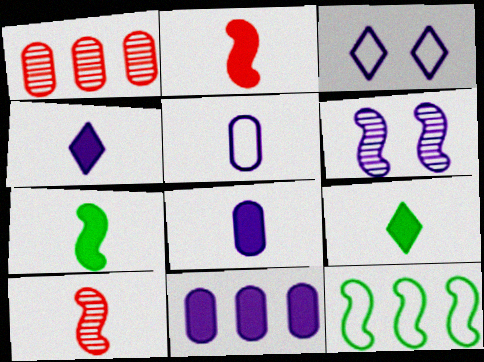[[1, 3, 7], 
[2, 6, 12], 
[2, 8, 9], 
[5, 9, 10]]